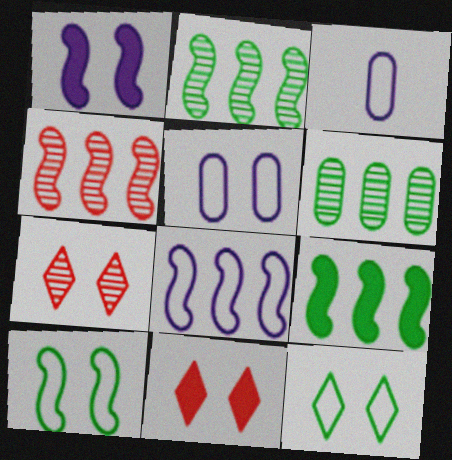[[2, 3, 11], 
[3, 7, 9], 
[4, 8, 9]]